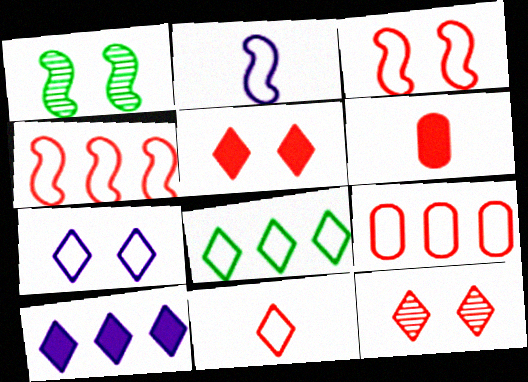[[3, 9, 11], 
[4, 6, 12], 
[7, 8, 11]]